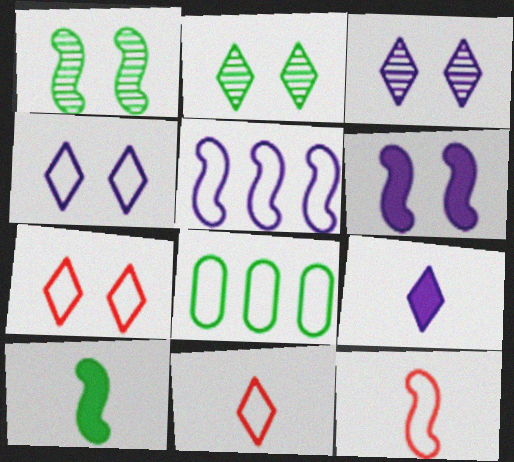[[2, 8, 10], 
[4, 8, 12]]